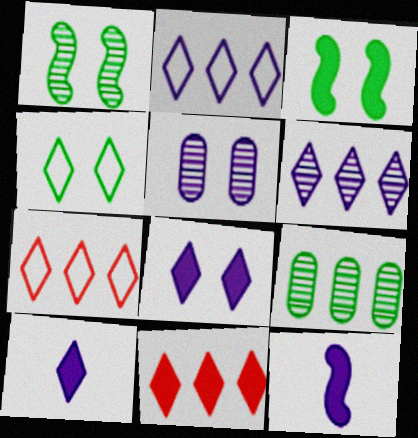[[2, 5, 12]]